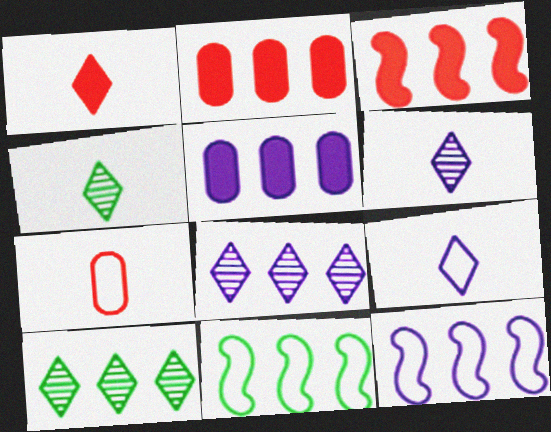[[1, 4, 9], 
[2, 8, 11], 
[2, 10, 12], 
[5, 8, 12]]